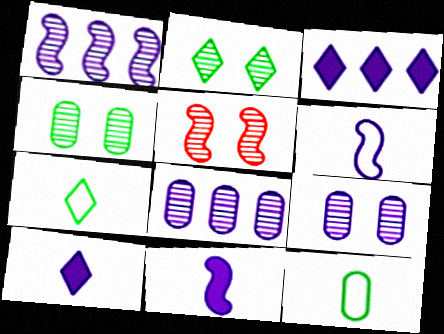[[2, 5, 9], 
[3, 5, 12], 
[3, 6, 9]]